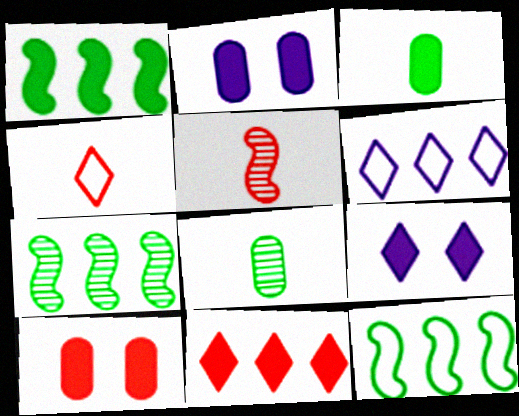[[1, 7, 12], 
[2, 4, 7]]